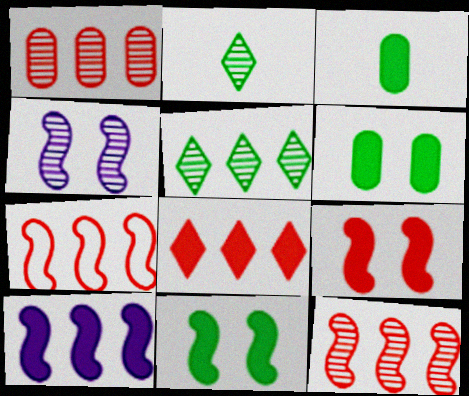[[1, 2, 4], 
[1, 7, 8]]